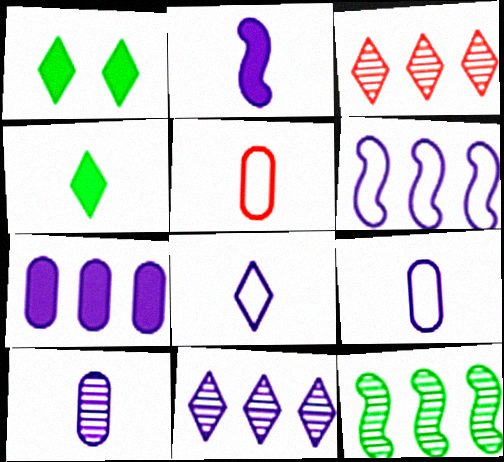[[1, 3, 8], 
[2, 8, 10], 
[6, 7, 11]]